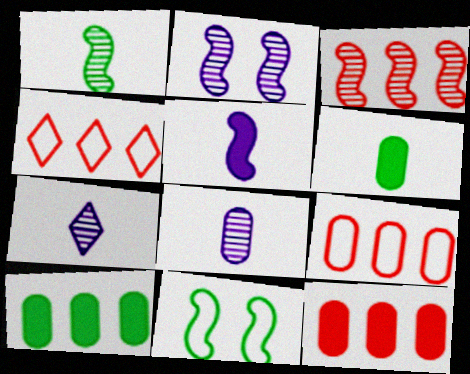[[1, 2, 3], 
[2, 4, 6], 
[3, 4, 12], 
[3, 5, 11], 
[7, 11, 12]]